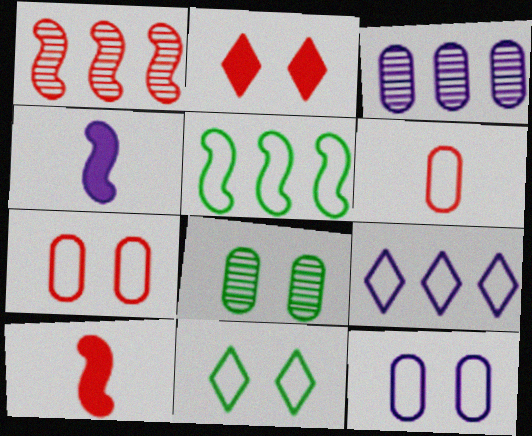[[1, 2, 6], 
[3, 10, 11], 
[8, 9, 10]]